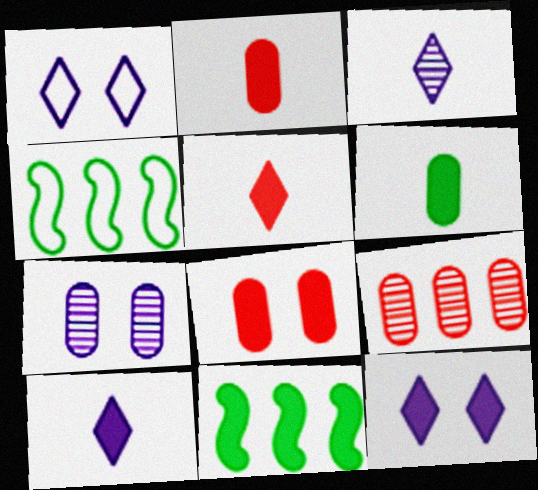[[2, 11, 12], 
[3, 4, 8], 
[4, 5, 7], 
[8, 10, 11]]